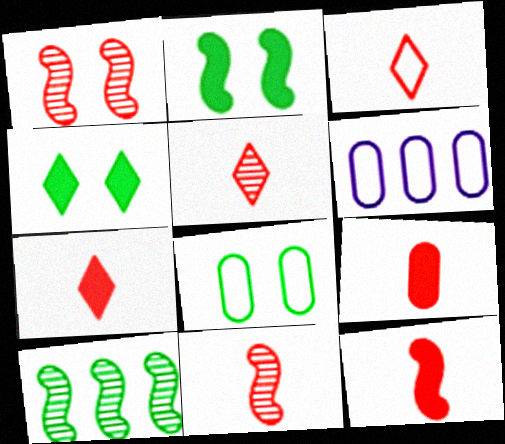[[2, 5, 6], 
[3, 5, 7], 
[3, 9, 11], 
[4, 6, 11], 
[7, 9, 12]]